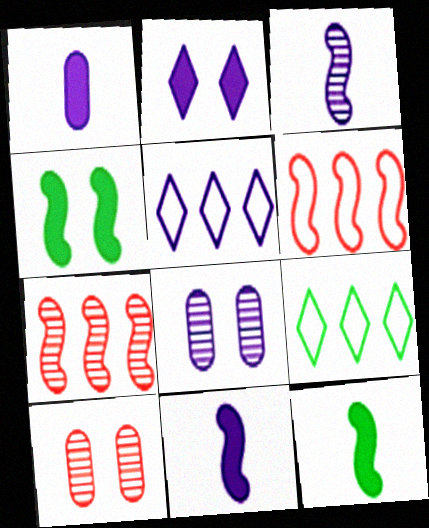[[3, 4, 6], 
[5, 8, 11], 
[5, 10, 12], 
[9, 10, 11]]